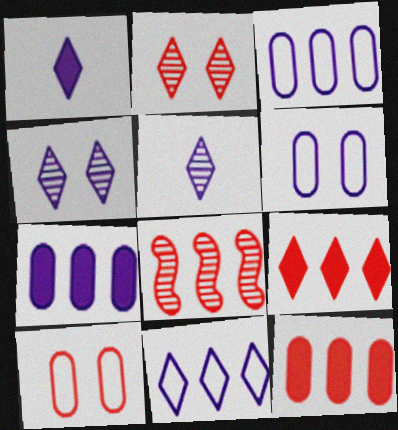[[1, 4, 11]]